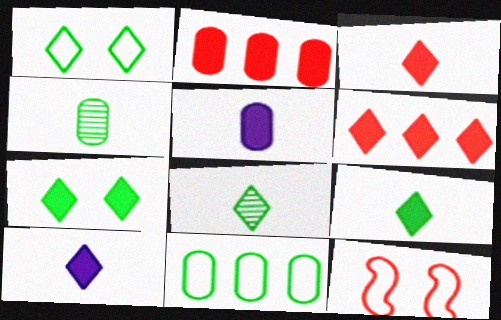[[3, 9, 10], 
[6, 7, 10]]